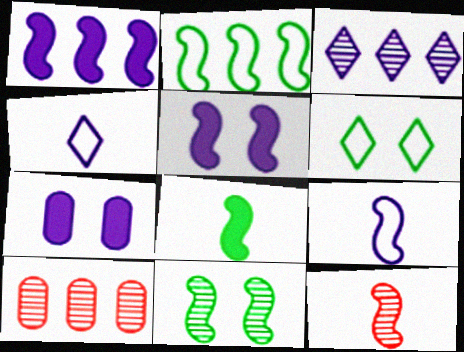[[2, 5, 12], 
[2, 8, 11], 
[3, 7, 9], 
[8, 9, 12]]